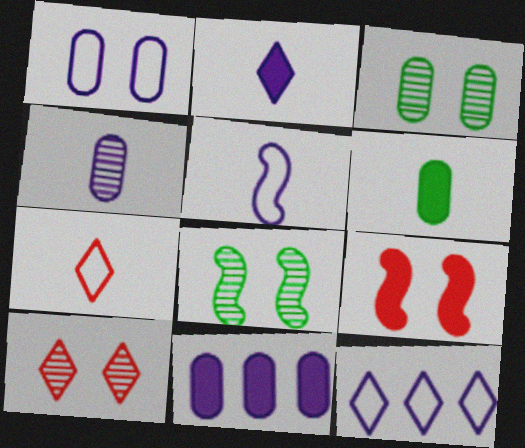[[1, 4, 11], 
[1, 5, 12], 
[2, 4, 5], 
[7, 8, 11]]